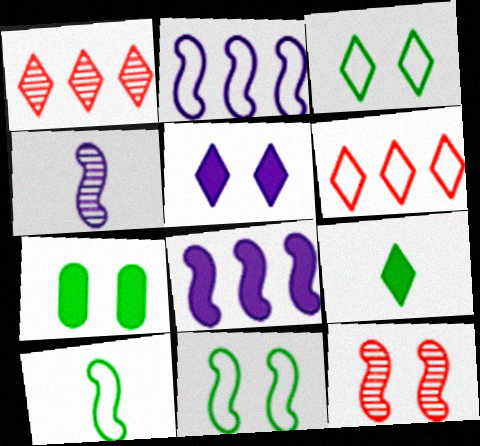[[4, 6, 7], 
[8, 10, 12]]